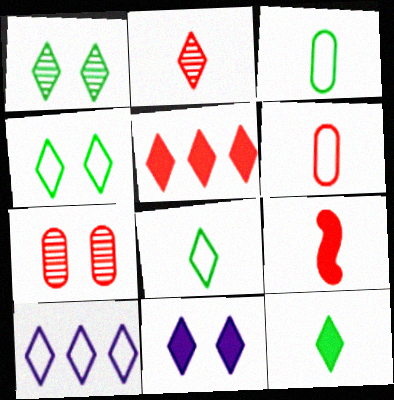[[2, 6, 9], 
[5, 11, 12]]